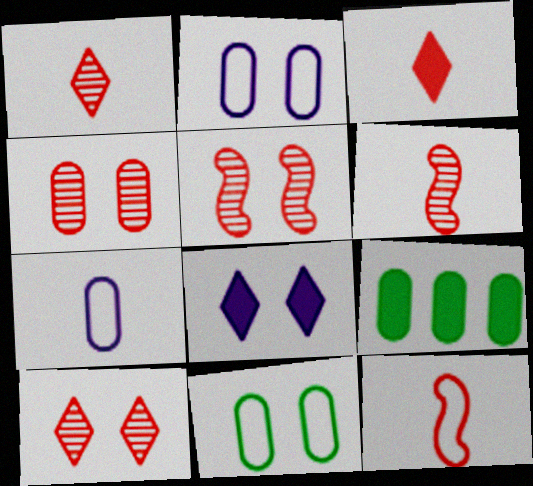[[4, 5, 10], 
[4, 7, 9], 
[5, 8, 11]]